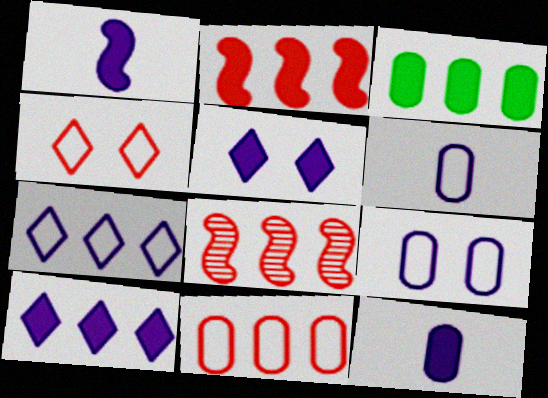[[2, 3, 10], 
[3, 7, 8]]